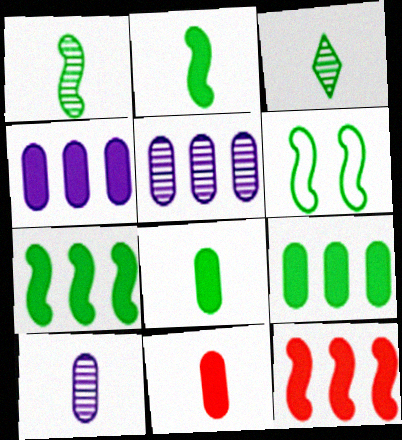[[1, 6, 7], 
[3, 6, 9]]